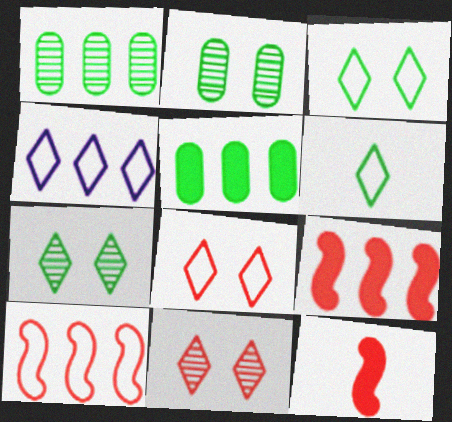[[1, 4, 9], 
[2, 4, 12], 
[4, 6, 8]]